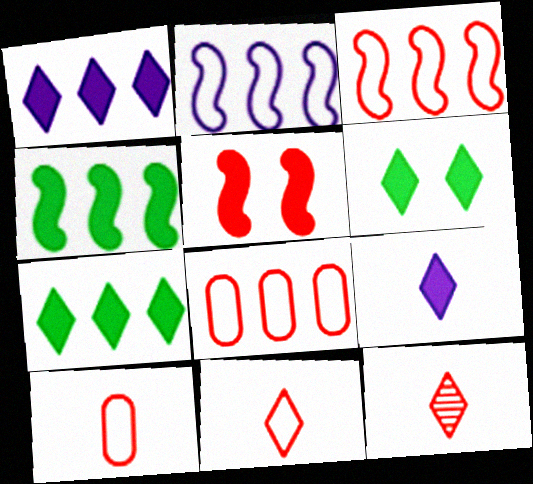[[5, 8, 12]]